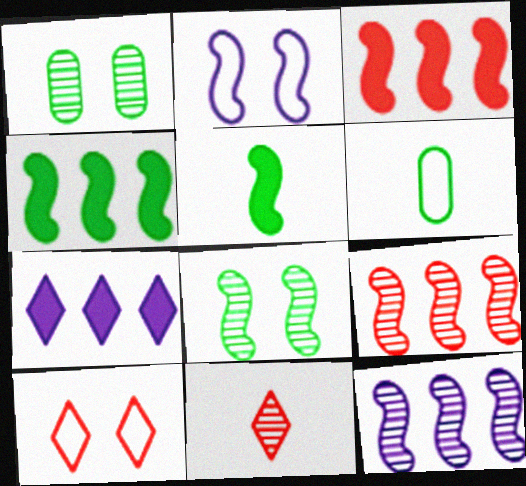[[1, 11, 12], 
[2, 5, 9]]